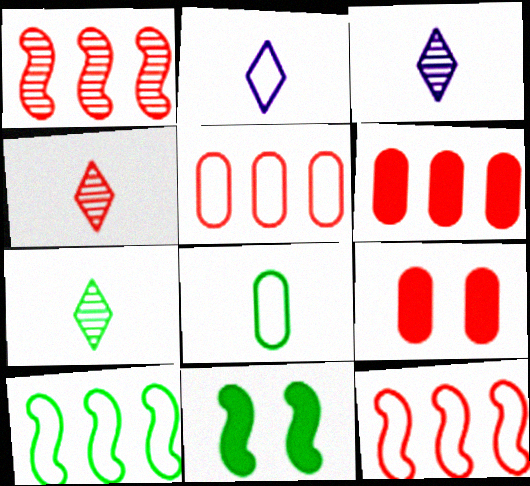[[3, 4, 7], 
[3, 5, 11], 
[3, 9, 10], 
[4, 9, 12]]